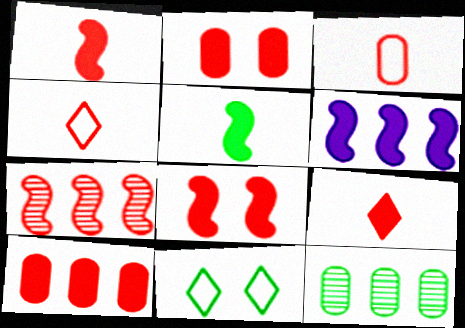[[2, 4, 7], 
[5, 6, 8], 
[5, 11, 12], 
[8, 9, 10]]